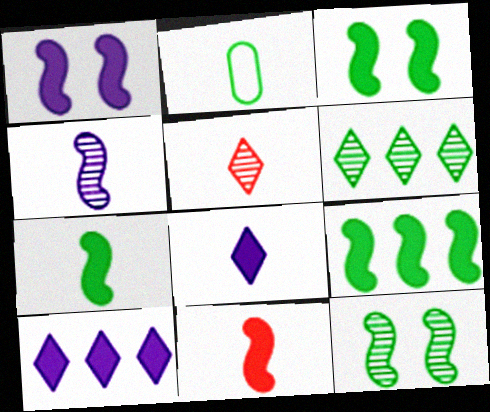[[1, 9, 11], 
[2, 3, 6], 
[3, 7, 9]]